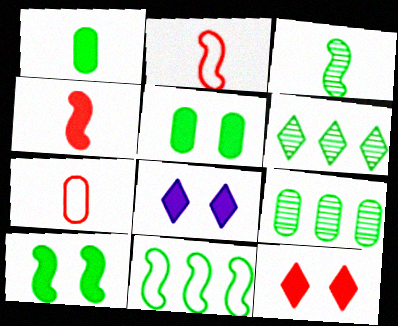[[2, 8, 9], 
[3, 10, 11]]